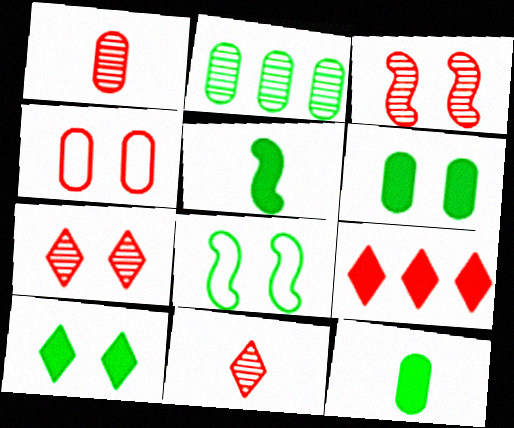[]